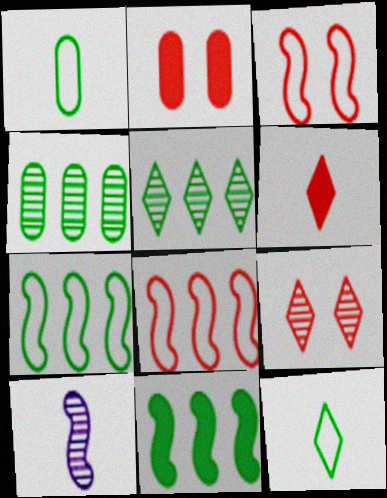[[1, 6, 10], 
[2, 3, 9], 
[3, 10, 11], 
[4, 9, 10]]